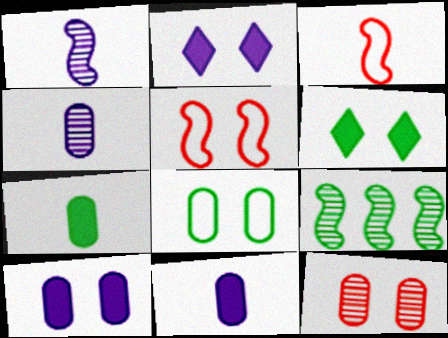[[8, 10, 12]]